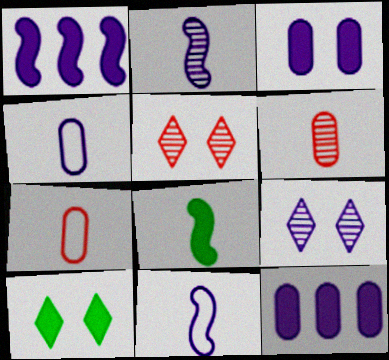[[1, 4, 9], 
[9, 11, 12]]